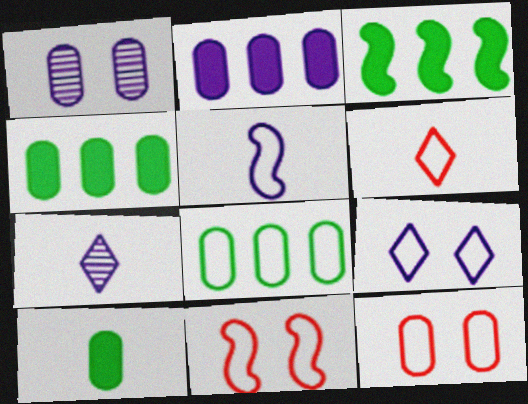[[1, 3, 6], 
[3, 7, 12], 
[4, 7, 11]]